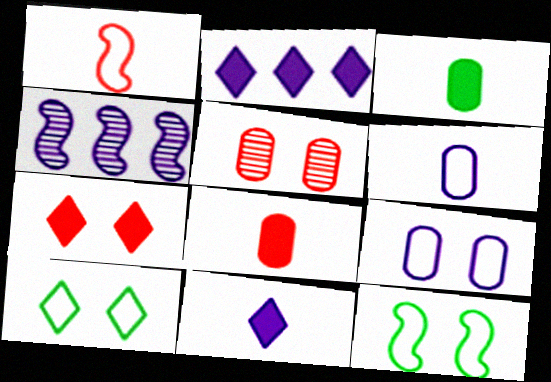[[4, 8, 10], 
[4, 9, 11]]